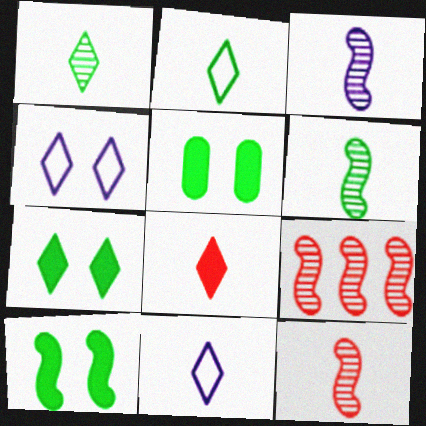[[1, 8, 11], 
[3, 6, 12], 
[5, 7, 10], 
[5, 9, 11]]